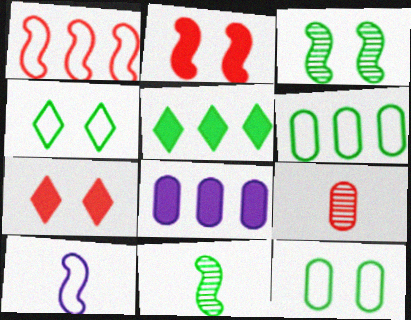[[1, 7, 9], 
[5, 11, 12], 
[8, 9, 12]]